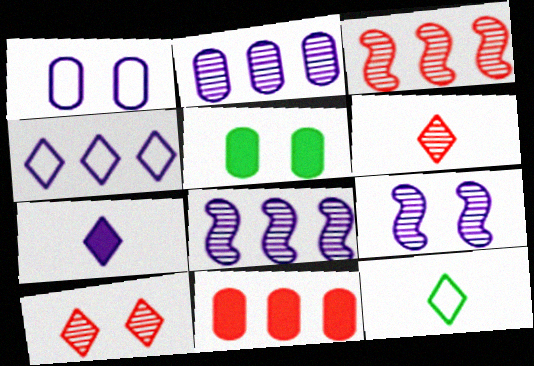[[1, 7, 8], 
[6, 7, 12], 
[9, 11, 12]]